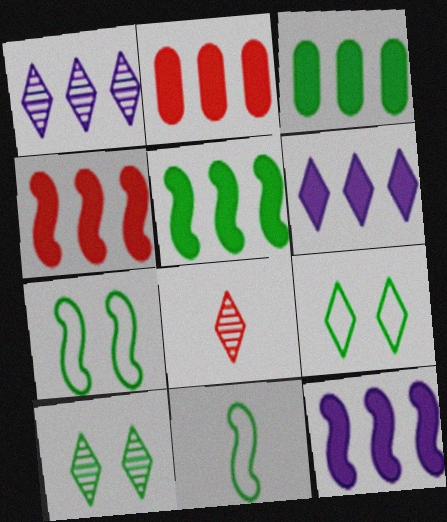[[1, 8, 10], 
[2, 5, 6], 
[3, 4, 6], 
[3, 10, 11], 
[4, 5, 12], 
[6, 8, 9]]